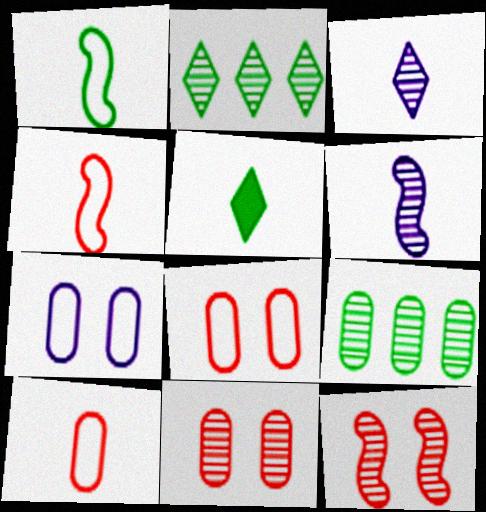[[2, 6, 11], 
[3, 9, 12], 
[5, 6, 10]]